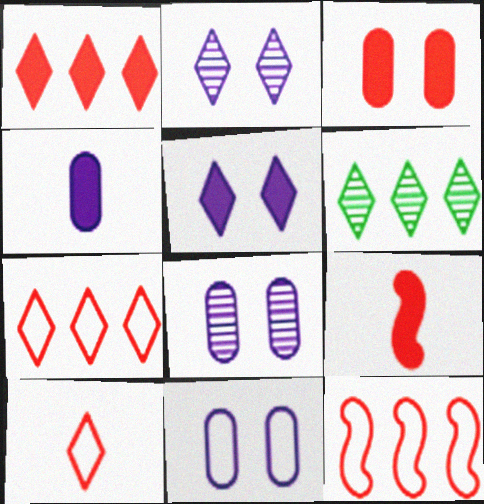[[1, 3, 9], 
[5, 6, 10], 
[6, 9, 11]]